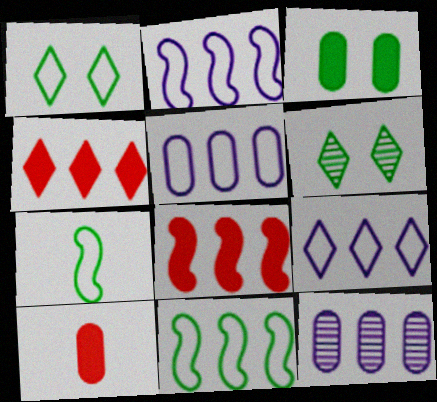[[2, 5, 9], 
[2, 6, 10], 
[4, 11, 12]]